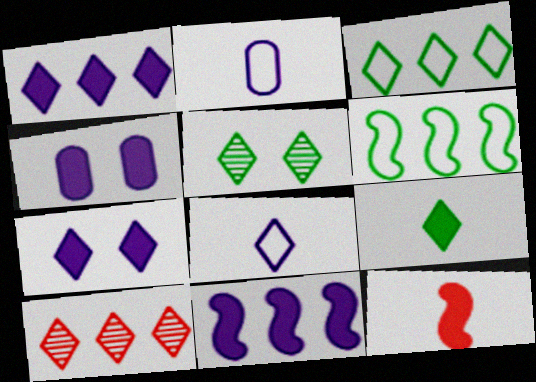[[1, 3, 10], 
[3, 5, 9]]